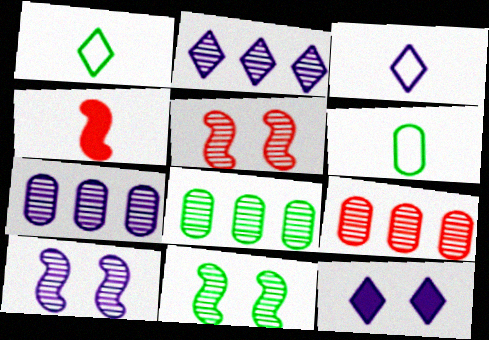[[2, 3, 12], 
[5, 10, 11], 
[7, 8, 9]]